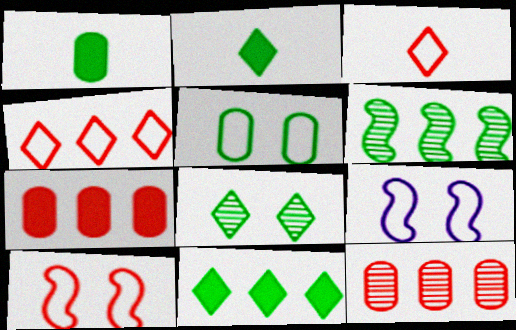[[2, 5, 6], 
[2, 9, 12]]